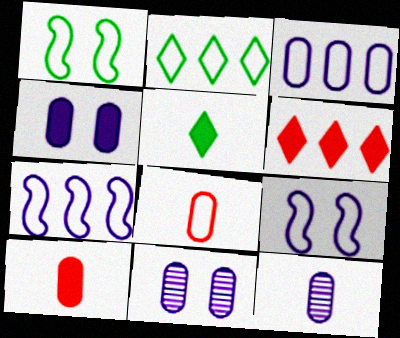[[1, 6, 12], 
[2, 8, 9], 
[3, 4, 12]]